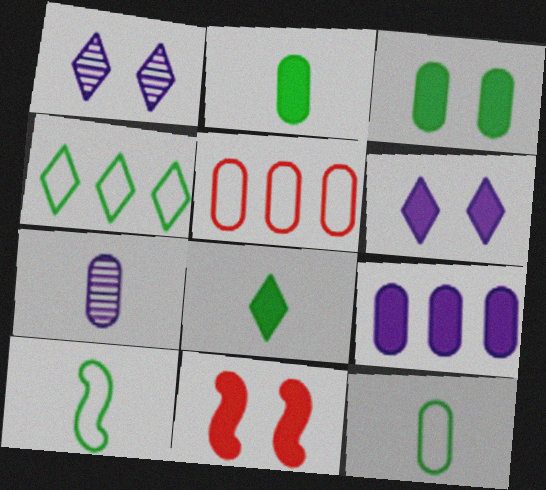[[3, 5, 7], 
[3, 6, 11], 
[4, 7, 11], 
[8, 9, 11]]